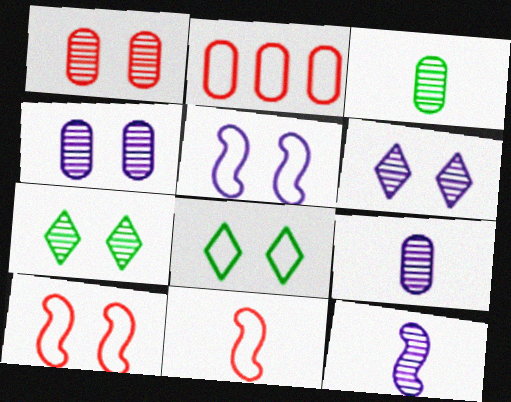[]